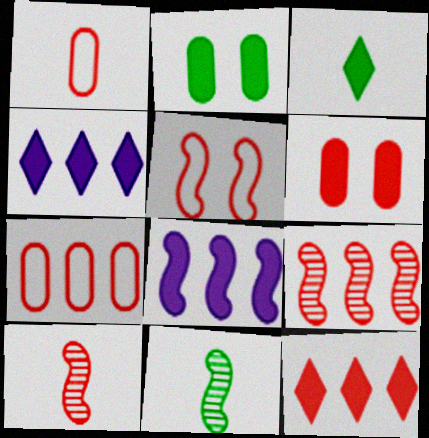[[3, 6, 8], 
[5, 8, 11], 
[7, 9, 12]]